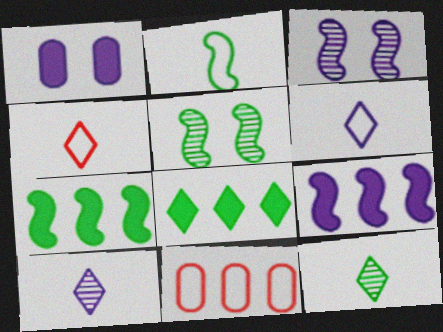[[2, 5, 7]]